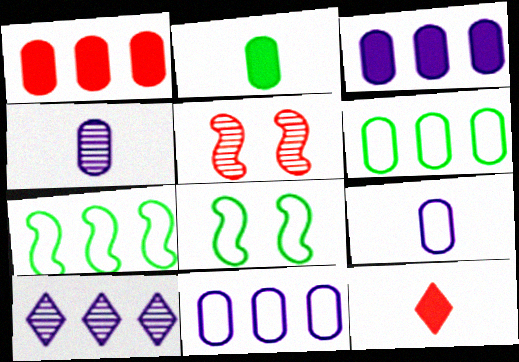[[1, 7, 10]]